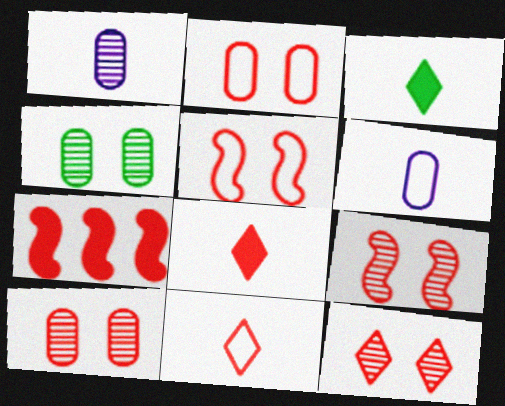[[7, 10, 11], 
[9, 10, 12]]